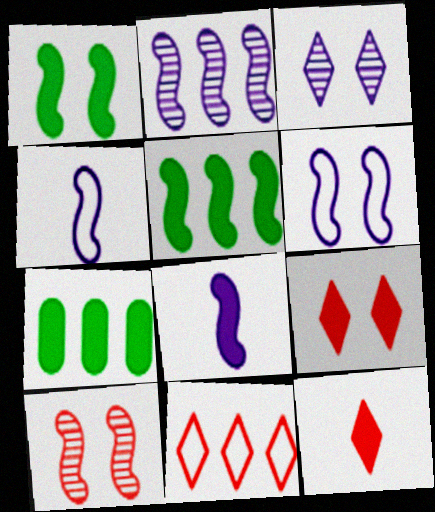[[1, 6, 10], 
[2, 6, 8], 
[2, 7, 11], 
[4, 5, 10], 
[7, 8, 9]]